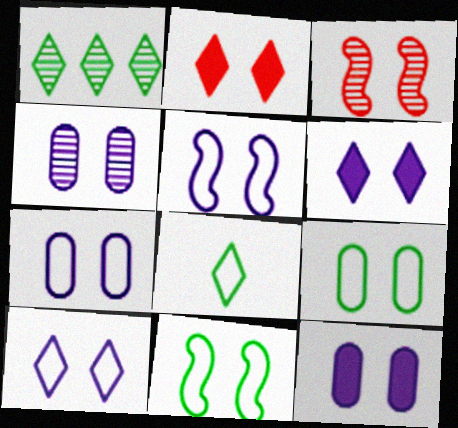[[2, 4, 11], 
[3, 6, 9], 
[4, 5, 6], 
[4, 7, 12], 
[5, 7, 10]]